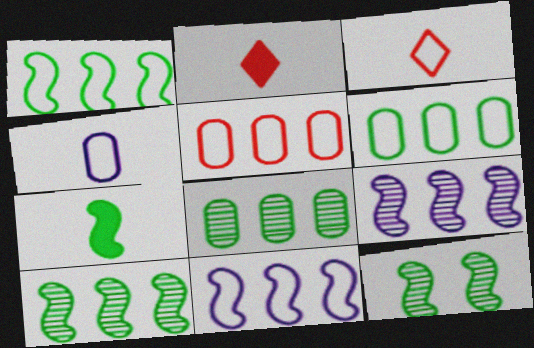[[1, 7, 12]]